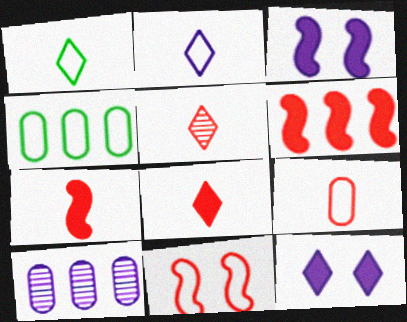[[2, 3, 10], 
[2, 4, 11], 
[3, 4, 5], 
[5, 7, 9]]